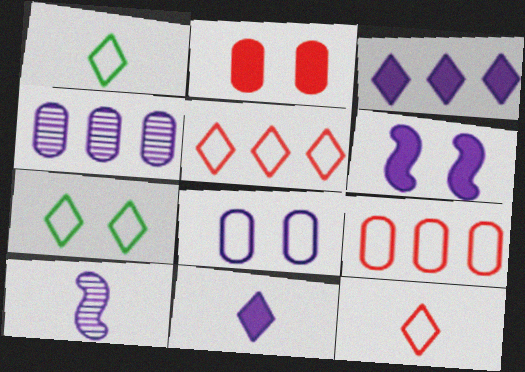[[3, 8, 10]]